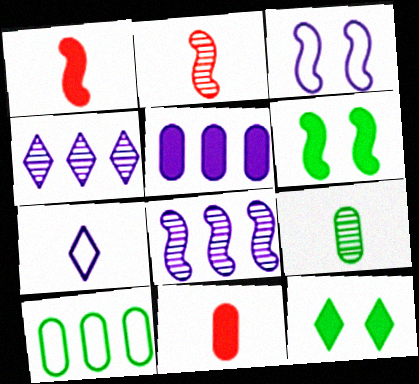[[1, 5, 12], 
[1, 7, 9]]